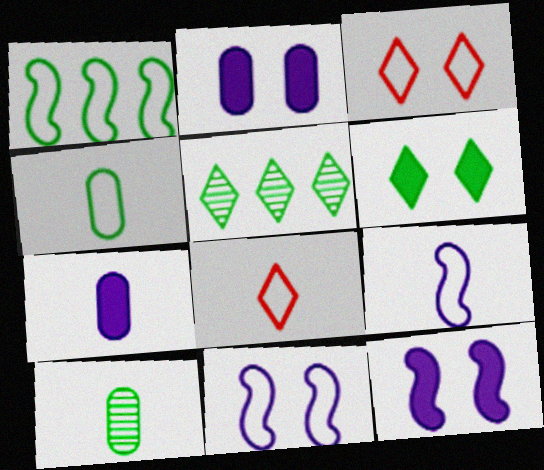[[1, 6, 10], 
[4, 8, 9]]